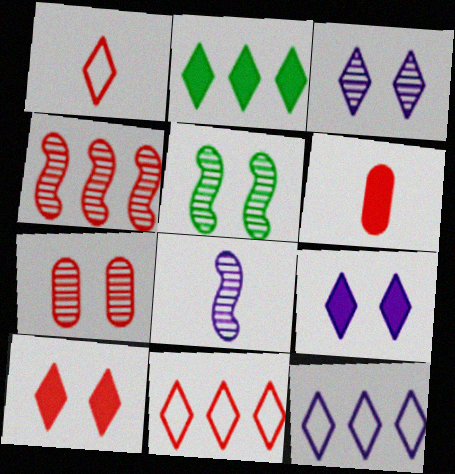[[1, 2, 3], 
[3, 5, 7], 
[4, 5, 8], 
[5, 6, 12]]